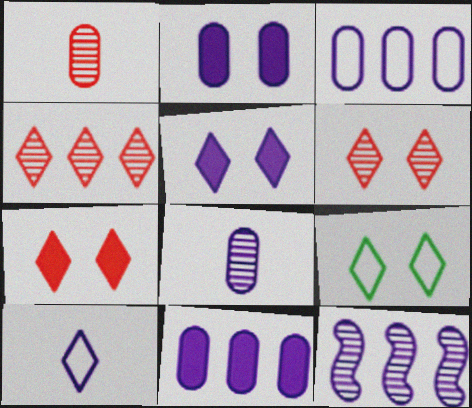[[2, 3, 8], 
[2, 10, 12], 
[5, 6, 9]]